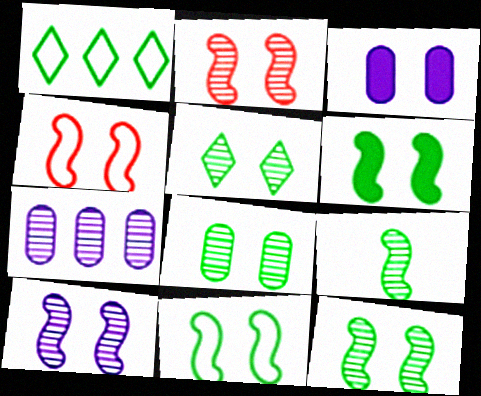[[2, 10, 12], 
[3, 4, 5], 
[4, 6, 10], 
[5, 8, 12], 
[6, 11, 12]]